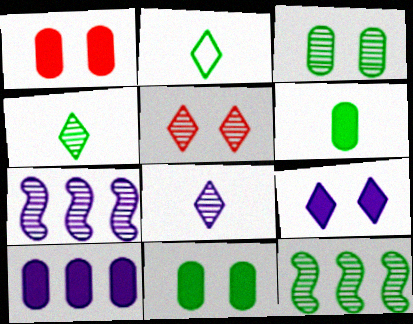[[1, 2, 7], 
[1, 6, 10], 
[2, 11, 12], 
[3, 4, 12]]